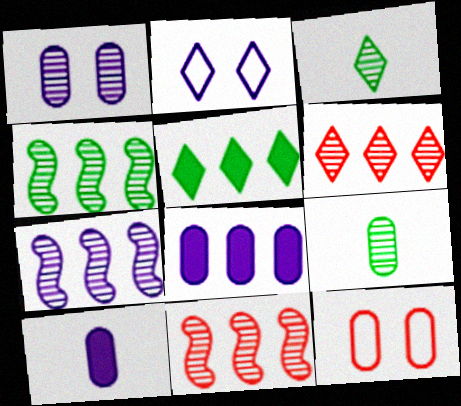[[1, 3, 11], 
[2, 7, 10], 
[4, 7, 11], 
[8, 9, 12]]